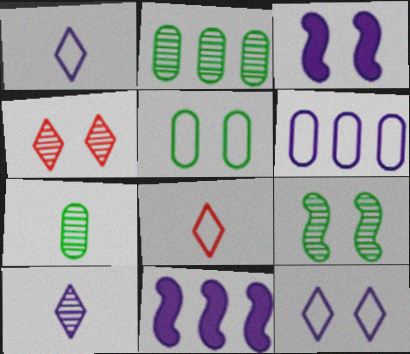[[2, 3, 8], 
[3, 4, 5], 
[3, 6, 10]]